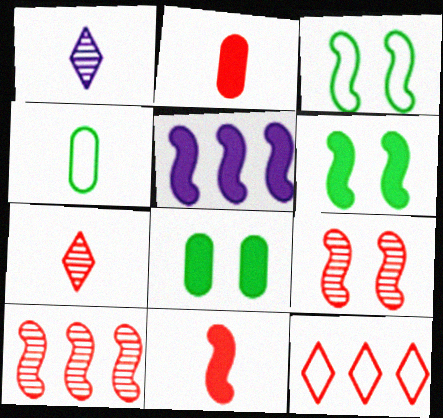[[1, 4, 11], 
[2, 9, 12], 
[5, 6, 11]]